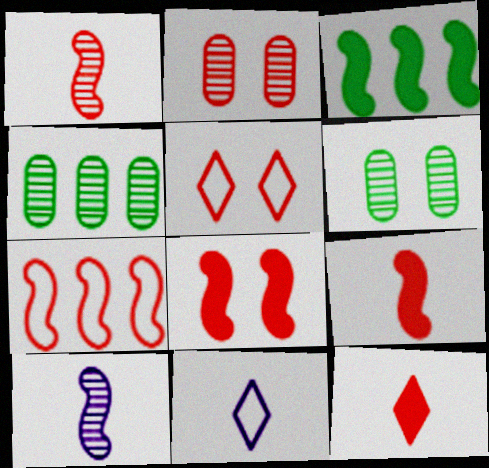[[1, 7, 8], 
[2, 3, 11], 
[2, 5, 8], 
[2, 7, 12], 
[4, 8, 11]]